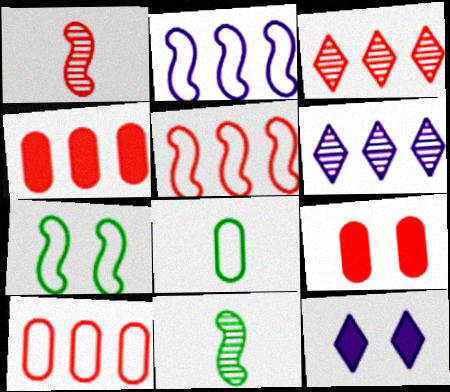[[3, 4, 5], 
[10, 11, 12]]